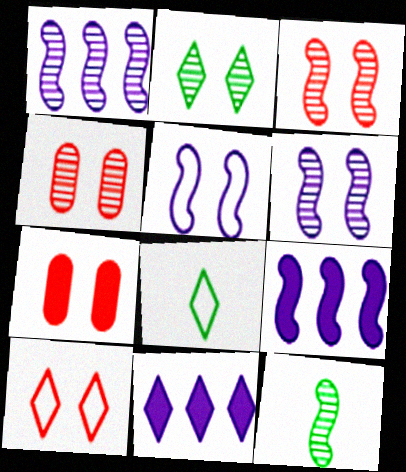[[1, 3, 12], 
[1, 7, 8], 
[2, 4, 6], 
[2, 5, 7], 
[3, 7, 10], 
[4, 8, 9]]